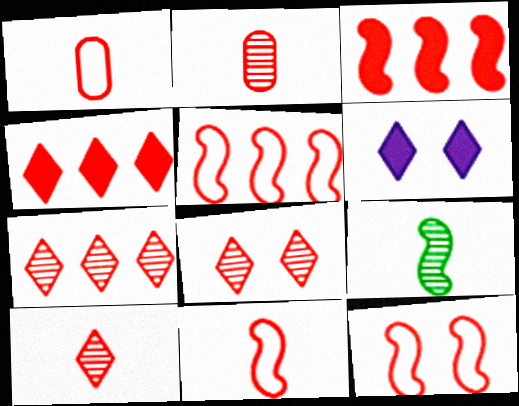[[1, 3, 8], 
[2, 4, 12], 
[5, 11, 12], 
[7, 8, 10]]